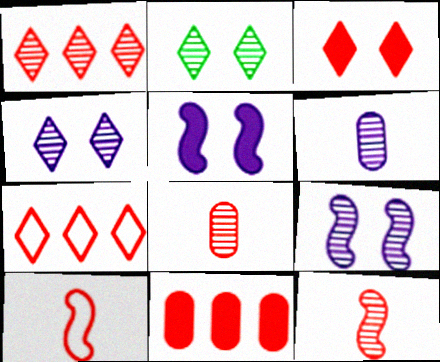[]